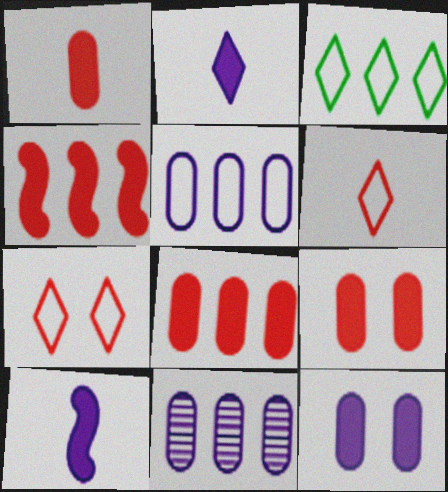[[1, 8, 9], 
[3, 4, 11]]